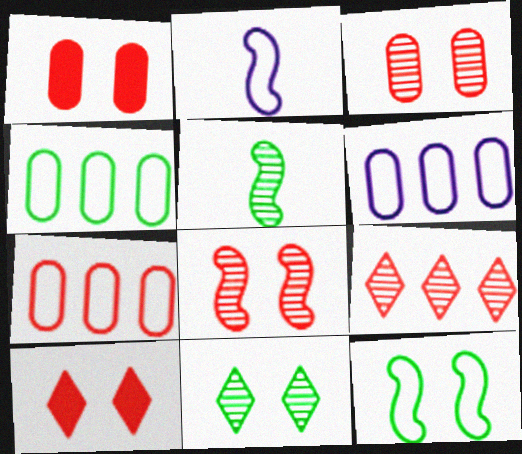[[4, 6, 7], 
[5, 6, 10]]